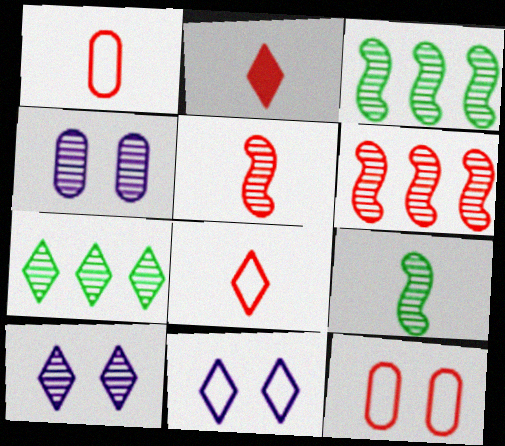[[1, 2, 5], 
[2, 6, 12], 
[2, 7, 11], 
[4, 5, 7]]